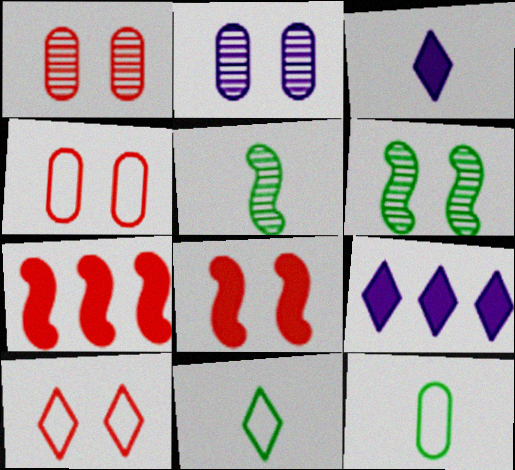[[1, 8, 10], 
[2, 7, 11], 
[4, 5, 9]]